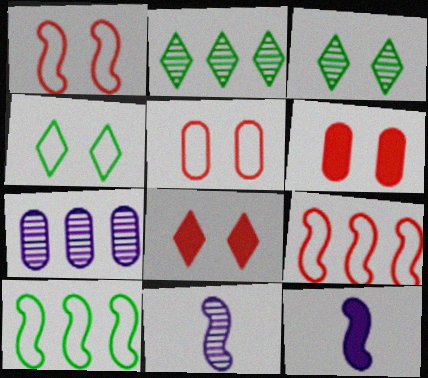[[2, 5, 12]]